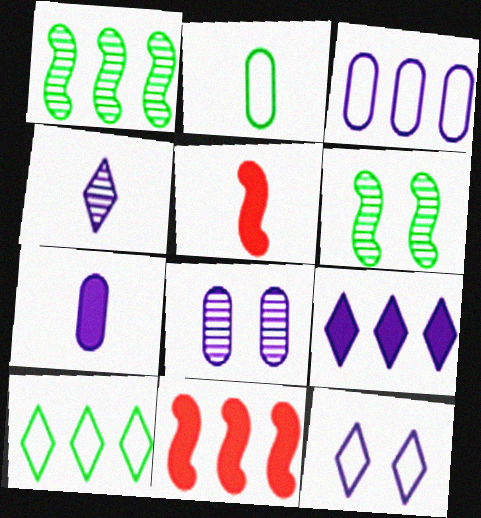[[2, 4, 5], 
[3, 7, 8], 
[4, 9, 12], 
[5, 8, 10]]